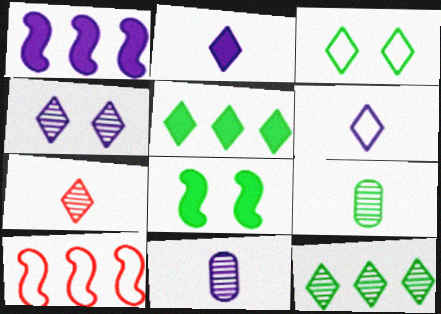[[4, 7, 12]]